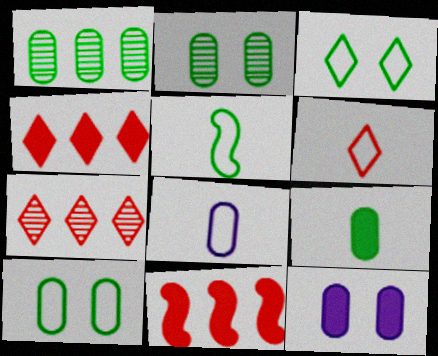[[1, 9, 10], 
[5, 6, 8], 
[5, 7, 12]]